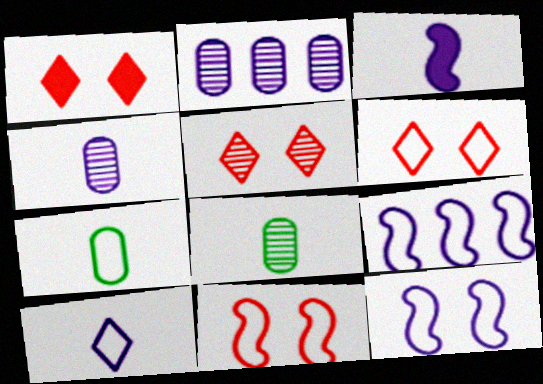[[1, 5, 6], 
[1, 8, 9], 
[3, 4, 10], 
[6, 7, 9]]